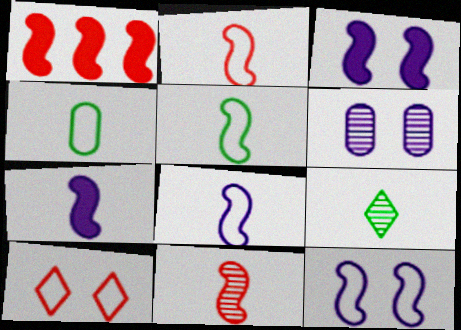[[2, 5, 8], 
[5, 7, 11]]